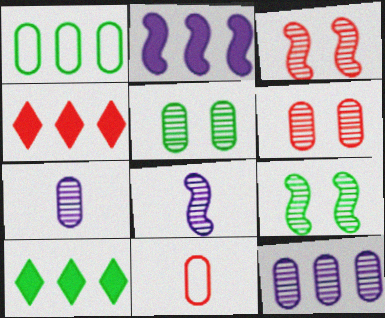[[3, 4, 11]]